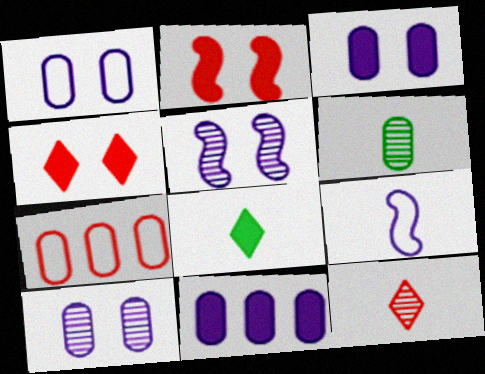[[1, 3, 10], 
[2, 7, 12], 
[2, 8, 11], 
[3, 6, 7], 
[5, 7, 8]]